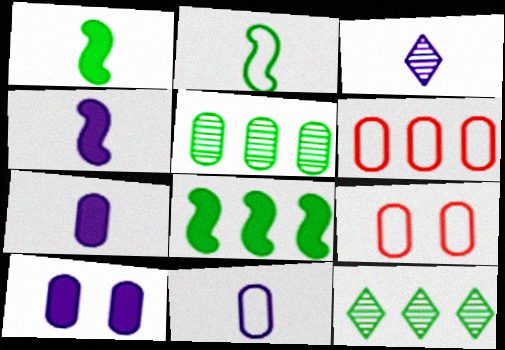[[3, 4, 11], 
[3, 8, 9], 
[4, 9, 12], 
[5, 7, 9]]